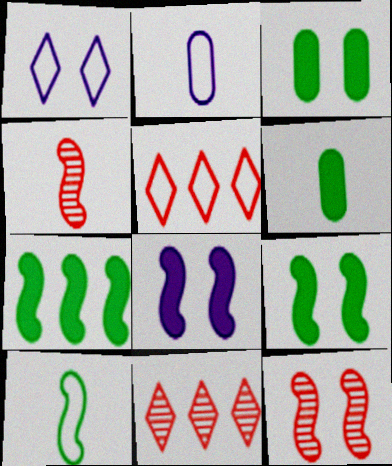[[1, 3, 12], 
[2, 9, 11]]